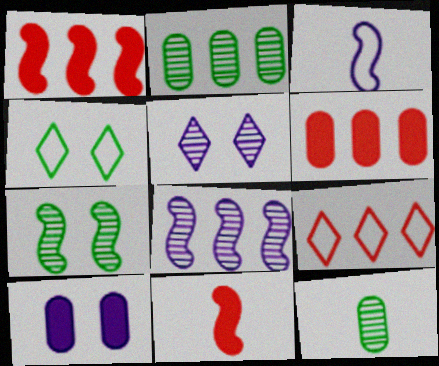[[1, 3, 7]]